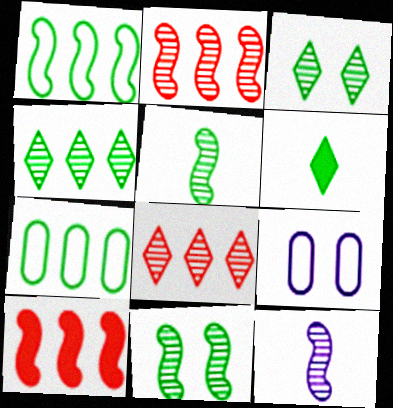[[2, 6, 9], 
[2, 11, 12], 
[6, 7, 11]]